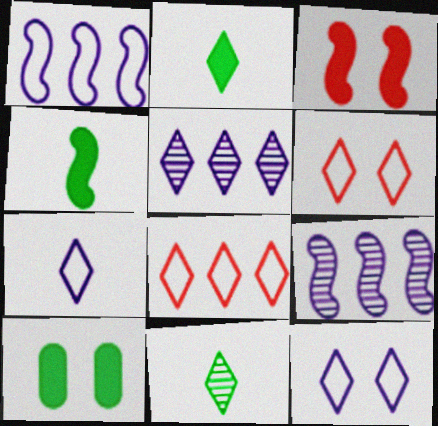[[2, 5, 6]]